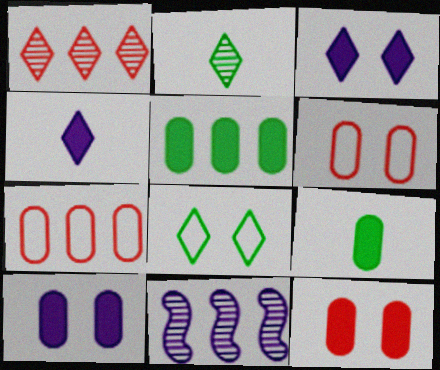[[1, 4, 8]]